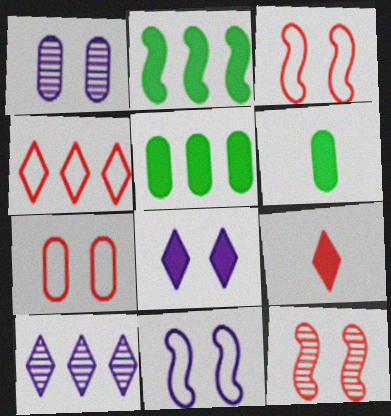[[1, 8, 11], 
[3, 6, 10]]